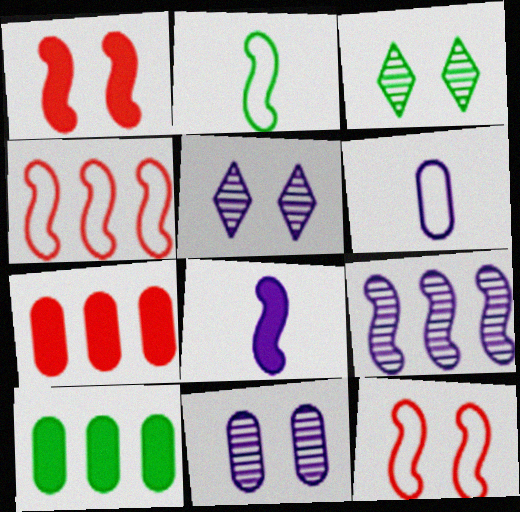[[1, 2, 9], 
[2, 3, 10], 
[2, 5, 7]]